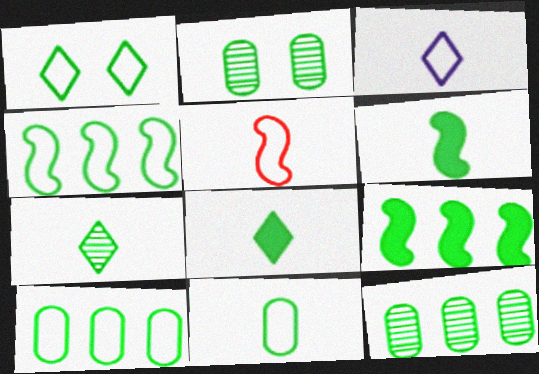[[1, 4, 11], 
[1, 6, 12], 
[2, 4, 8], 
[3, 5, 11], 
[6, 7, 11]]